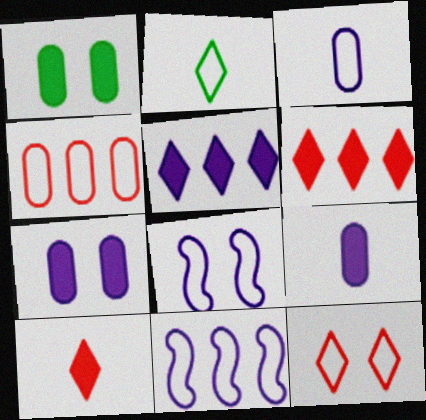[[2, 4, 8]]